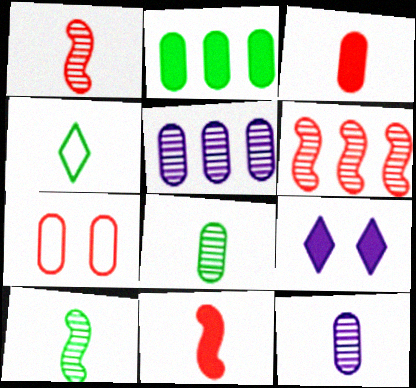[[2, 7, 12], 
[2, 9, 11], 
[4, 11, 12]]